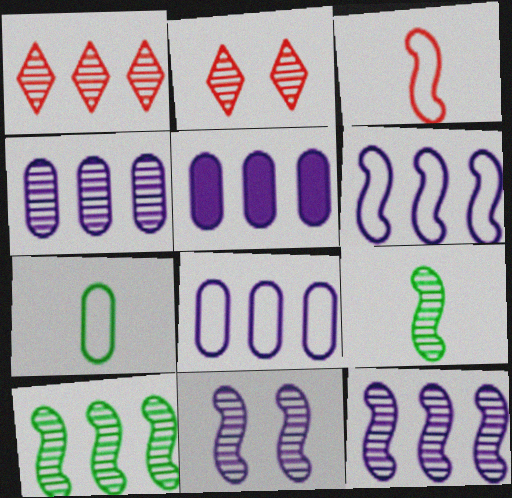[[1, 4, 10], 
[2, 4, 9], 
[4, 5, 8]]